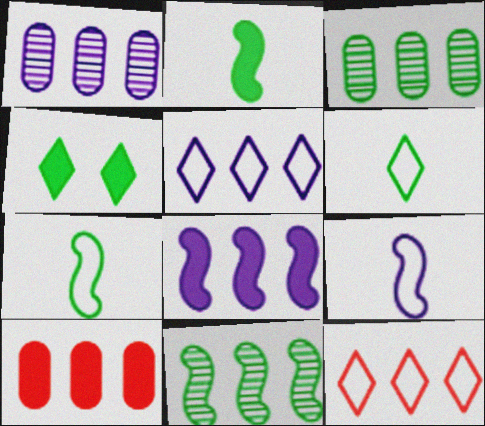[[1, 5, 8], 
[3, 4, 7], 
[3, 8, 12], 
[5, 10, 11]]